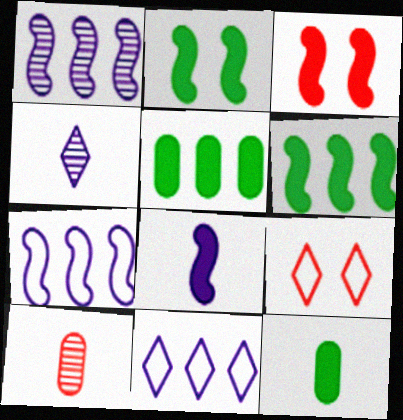[[1, 9, 12], 
[2, 10, 11], 
[3, 6, 8]]